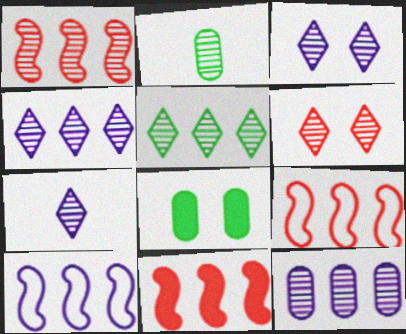[[1, 2, 3], 
[1, 5, 12], 
[1, 9, 11], 
[3, 4, 7], 
[5, 6, 7], 
[7, 8, 9]]